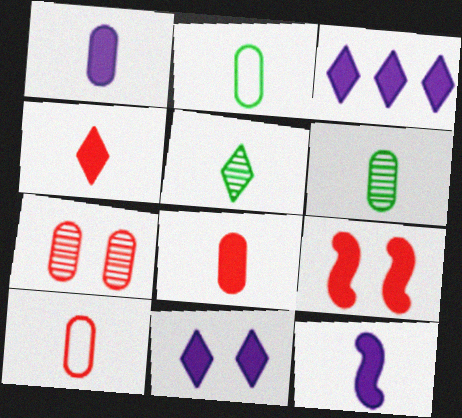[[1, 6, 10], 
[5, 10, 12]]